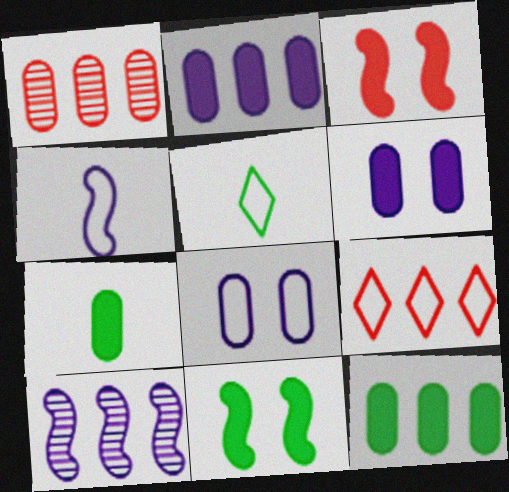[[1, 7, 8], 
[9, 10, 12]]